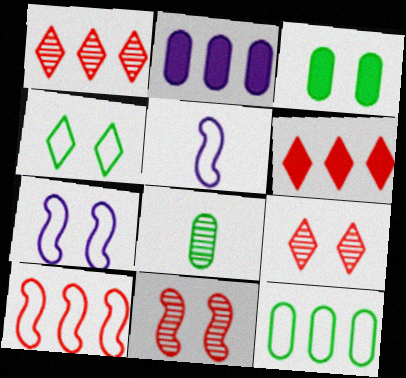[[1, 3, 5], 
[3, 7, 9], 
[3, 8, 12], 
[6, 7, 8]]